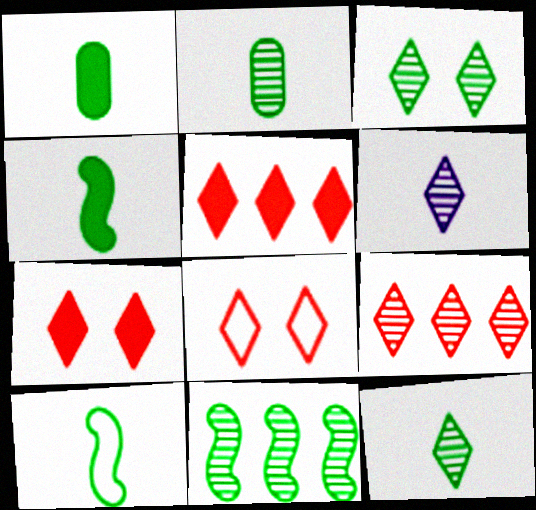[[1, 10, 12], 
[2, 3, 11], 
[3, 6, 9]]